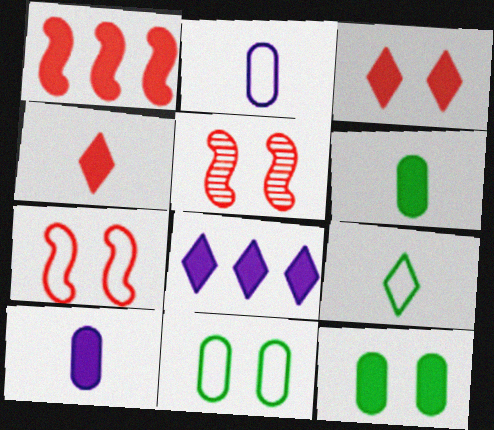[]